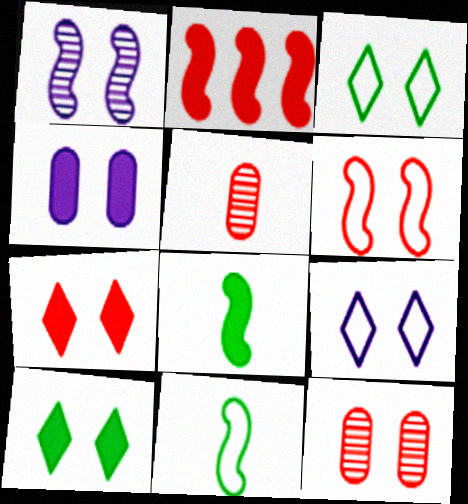[[1, 2, 11], 
[1, 4, 9], 
[6, 7, 12]]